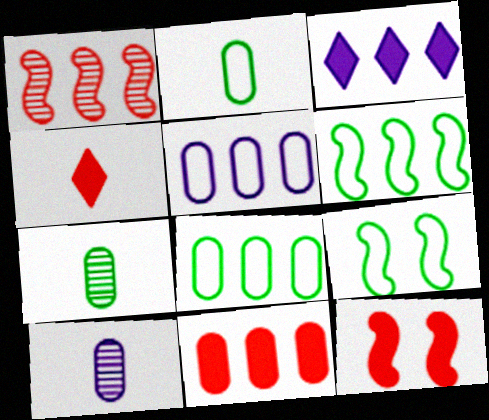[[1, 3, 8], 
[4, 11, 12]]